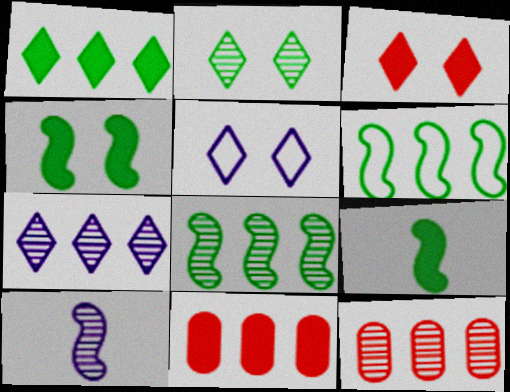[[2, 3, 5], 
[2, 10, 12], 
[5, 9, 12], 
[6, 7, 11], 
[7, 8, 12]]